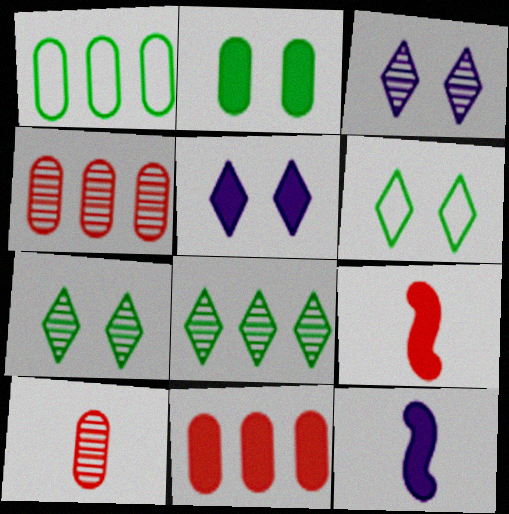[[1, 3, 9], 
[4, 6, 12]]